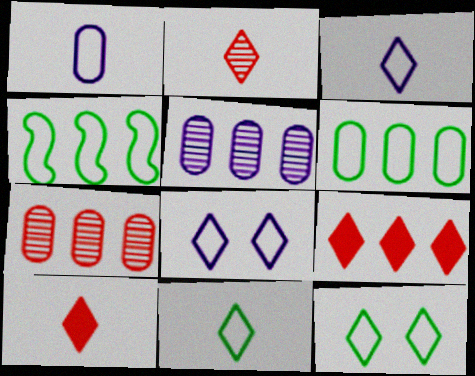[[4, 5, 9]]